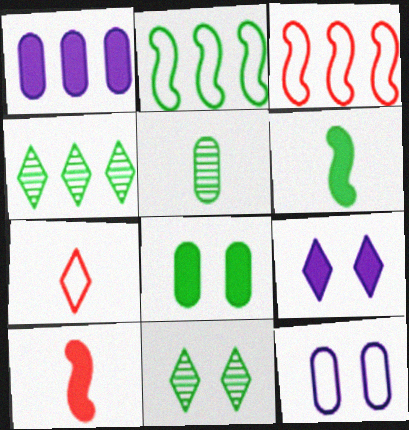[[1, 3, 4], 
[2, 7, 12], 
[3, 5, 9], 
[4, 7, 9], 
[4, 10, 12]]